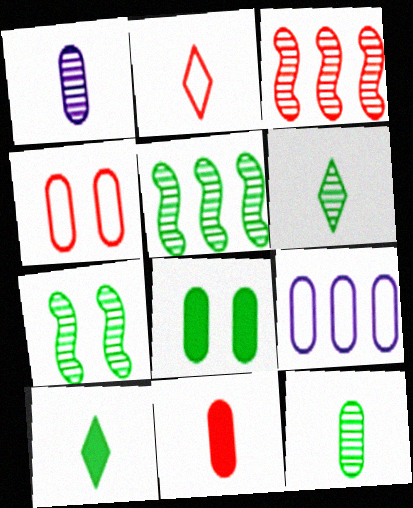[]